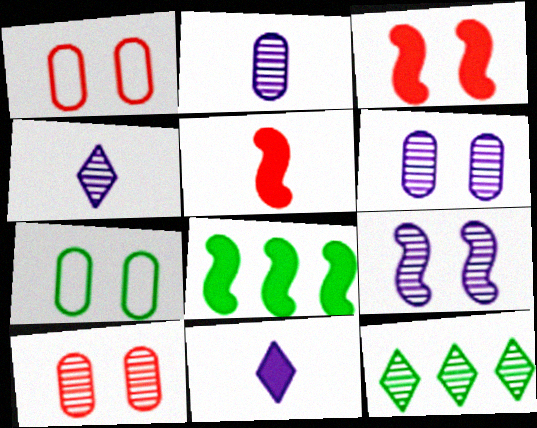[[1, 4, 8]]